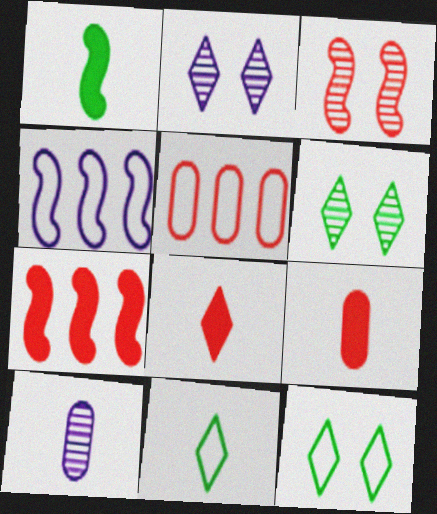[[1, 2, 5], 
[1, 3, 4], 
[3, 5, 8], 
[4, 6, 9], 
[7, 10, 12]]